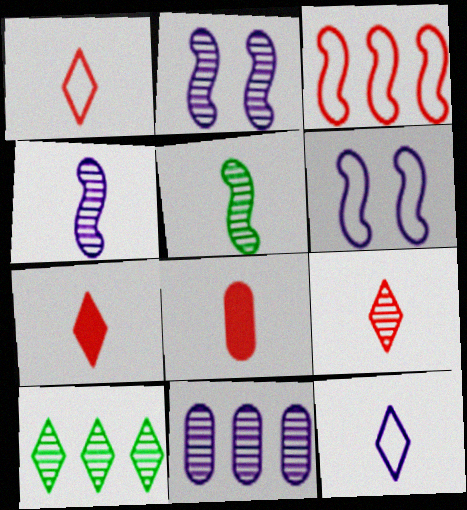[[1, 7, 9], 
[5, 8, 12], 
[6, 8, 10]]